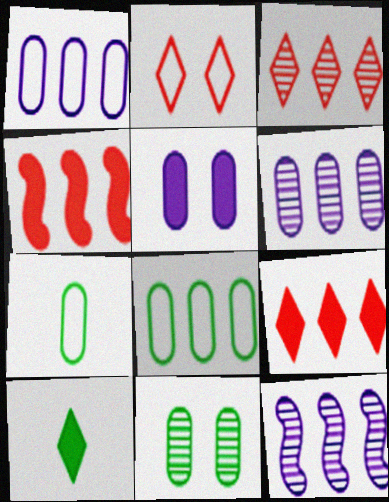[[4, 5, 10], 
[8, 9, 12]]